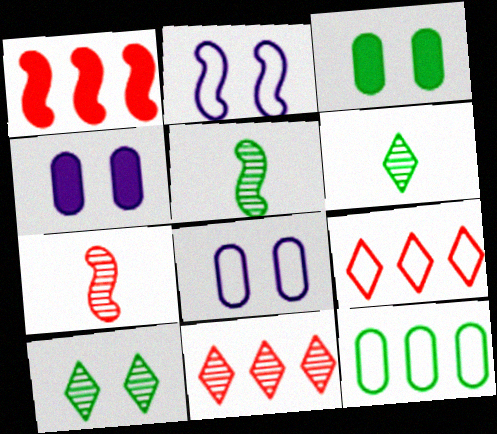[[1, 2, 5], 
[1, 6, 8], 
[4, 5, 9]]